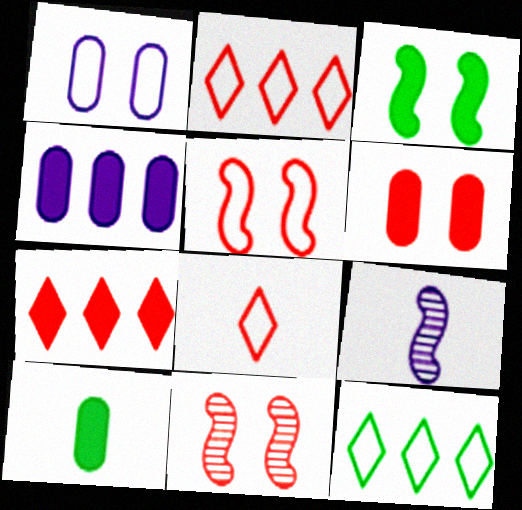[[4, 6, 10], 
[6, 9, 12], 
[8, 9, 10]]